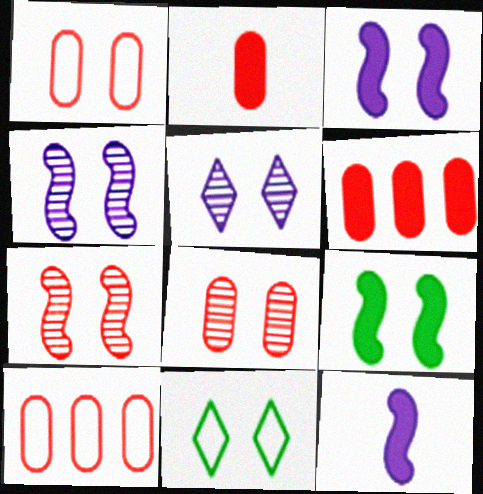[[1, 5, 9], 
[2, 8, 10], 
[3, 8, 11]]